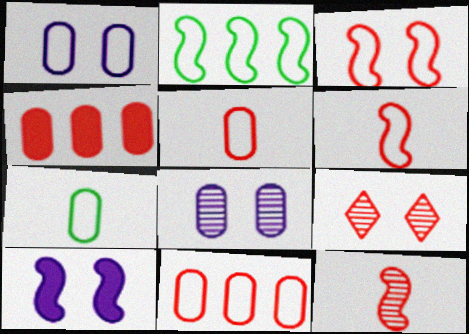[[1, 7, 11], 
[2, 10, 12], 
[4, 6, 9], 
[4, 7, 8]]